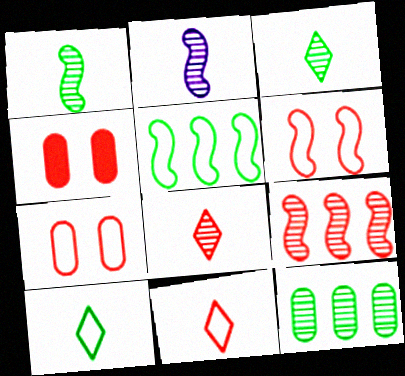[[4, 9, 11]]